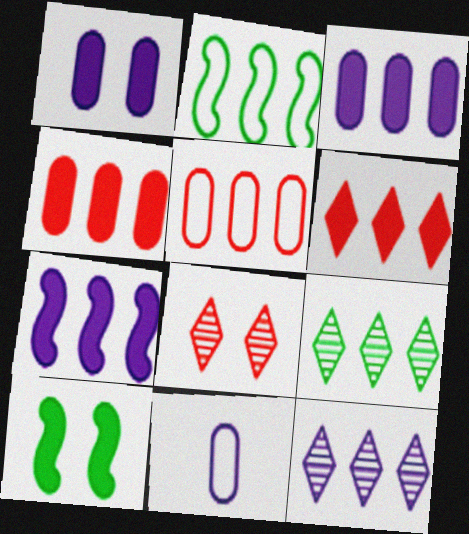[[2, 4, 12], 
[5, 7, 9]]